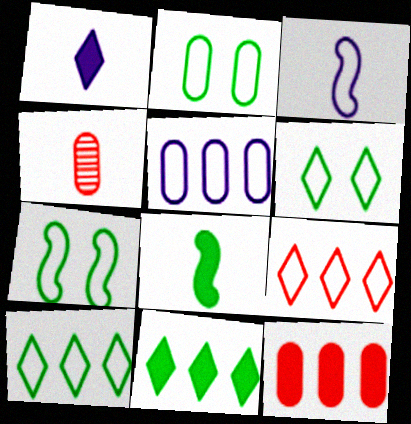[[2, 3, 9], 
[2, 6, 7]]